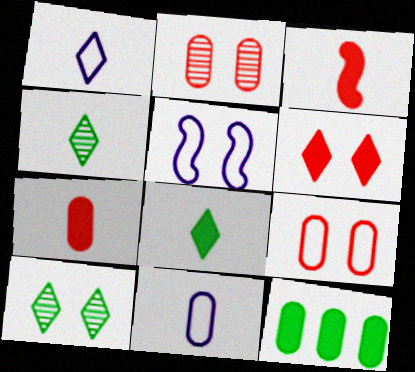[[2, 11, 12], 
[3, 4, 11]]